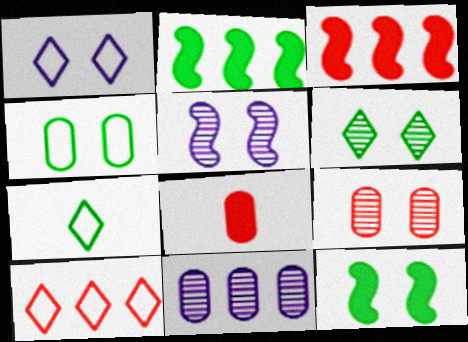[[1, 7, 10], 
[1, 9, 12], 
[2, 10, 11], 
[4, 6, 12], 
[4, 8, 11], 
[5, 6, 9]]